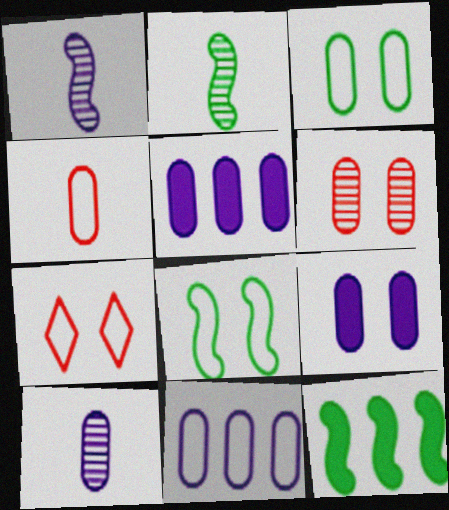[[2, 5, 7], 
[2, 8, 12], 
[3, 4, 11], 
[3, 6, 9], 
[7, 10, 12], 
[9, 10, 11]]